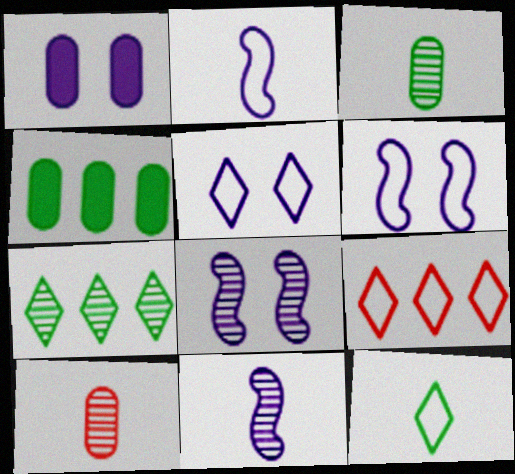[[1, 5, 8], 
[5, 9, 12], 
[7, 8, 10]]